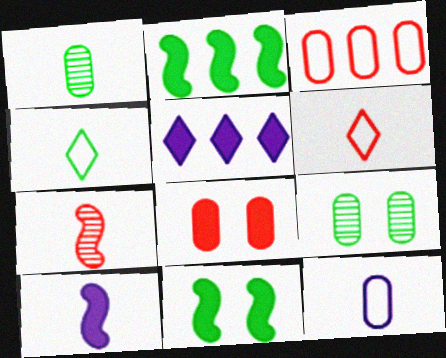[[1, 6, 10], 
[2, 4, 9]]